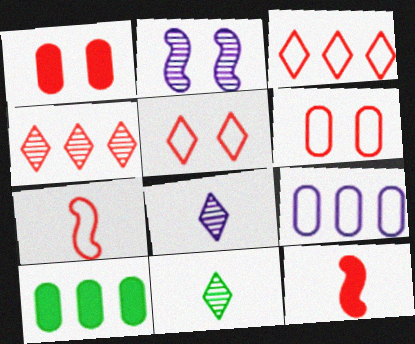[[1, 4, 7], 
[3, 6, 7], 
[4, 6, 12]]